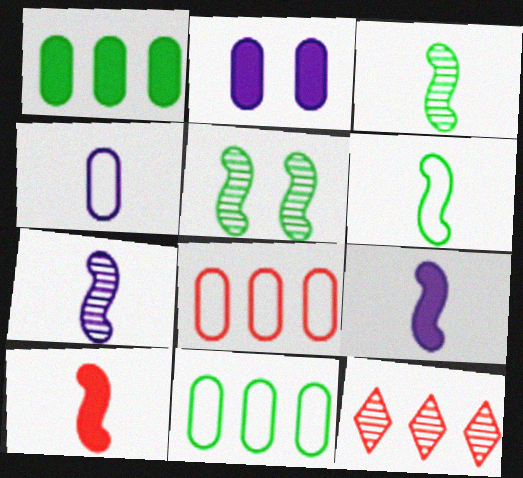[[2, 6, 12], 
[6, 7, 10]]